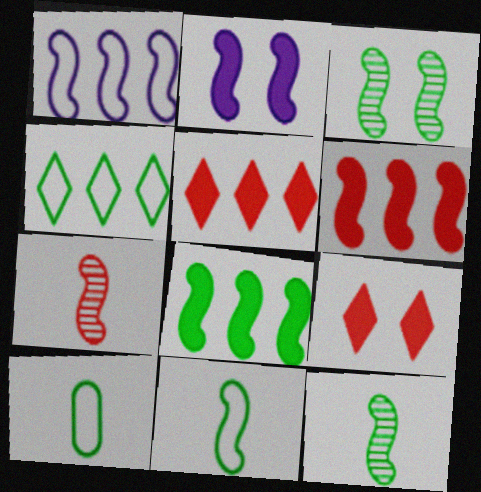[[3, 8, 11]]